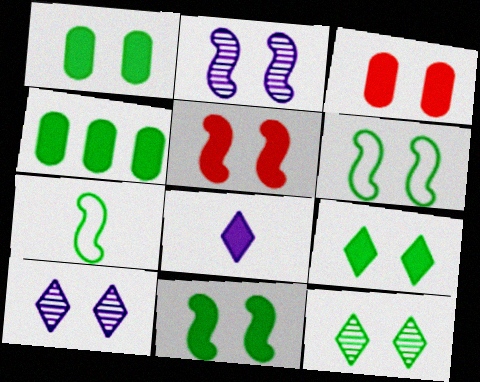[[1, 6, 12], 
[1, 9, 11], 
[2, 5, 6], 
[3, 6, 10], 
[4, 5, 8], 
[4, 7, 12]]